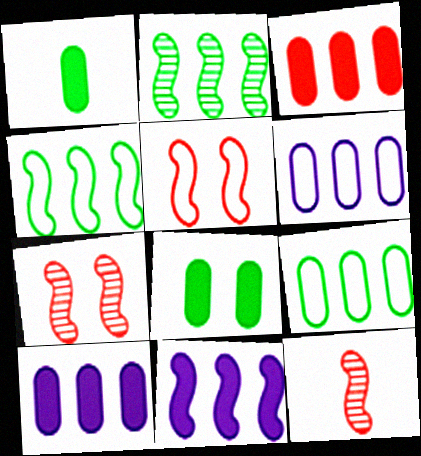[]